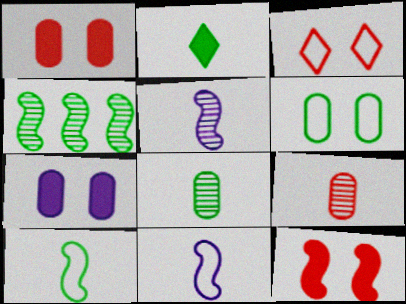[[2, 4, 6], 
[2, 8, 10], 
[2, 9, 11], 
[4, 11, 12]]